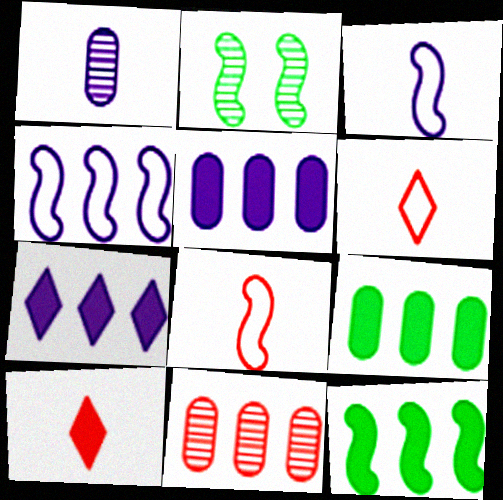[[2, 5, 6]]